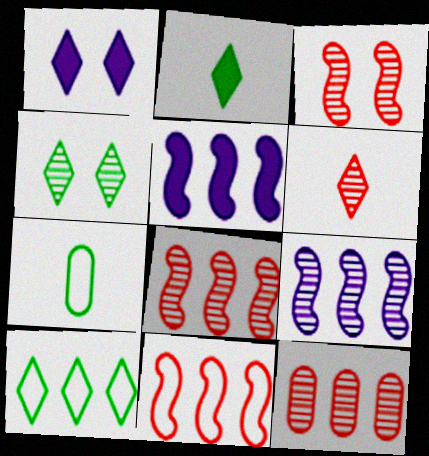[[1, 6, 10], 
[1, 7, 8], 
[2, 4, 10], 
[3, 6, 12], 
[5, 10, 12]]